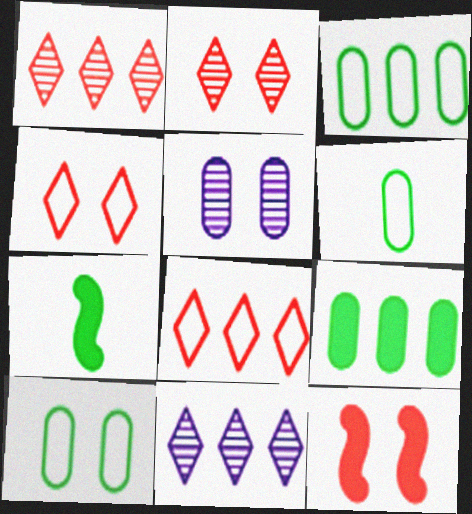[[3, 6, 10], 
[5, 7, 8], 
[6, 11, 12]]